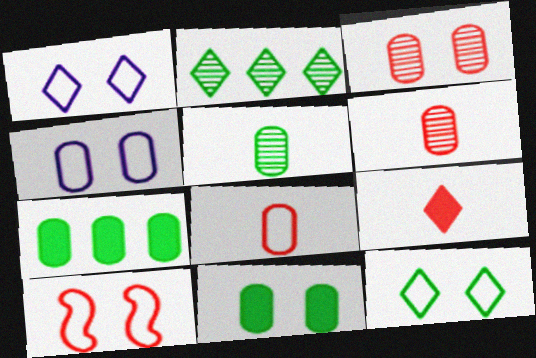[[1, 2, 9], 
[3, 4, 11], 
[4, 6, 7], 
[4, 10, 12]]